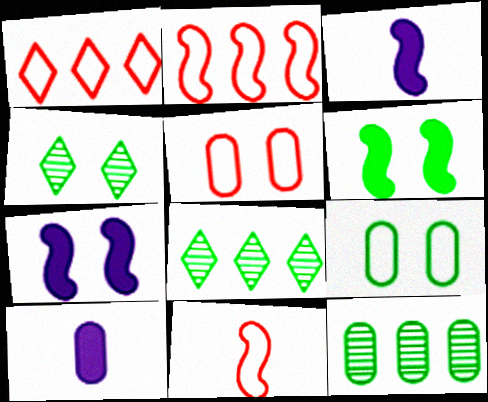[[1, 5, 11], 
[2, 4, 10], 
[3, 5, 8], 
[4, 5, 7], 
[4, 6, 9], 
[5, 10, 12]]